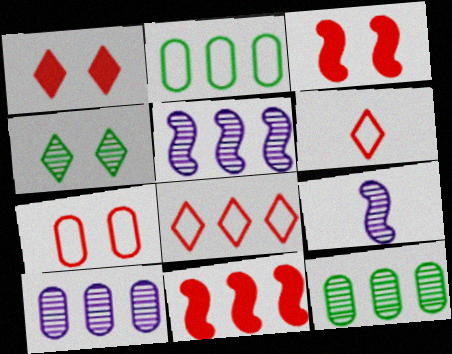[[1, 2, 9]]